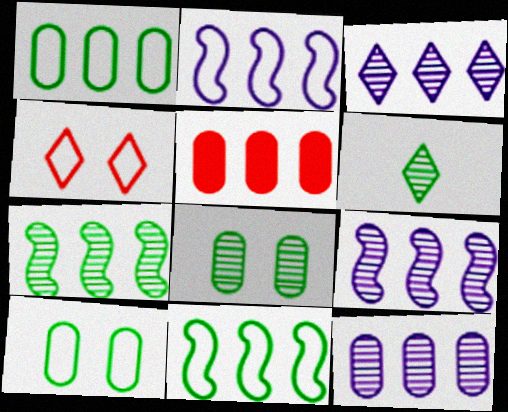[[1, 5, 12], 
[3, 5, 11], 
[3, 9, 12], 
[6, 7, 8]]